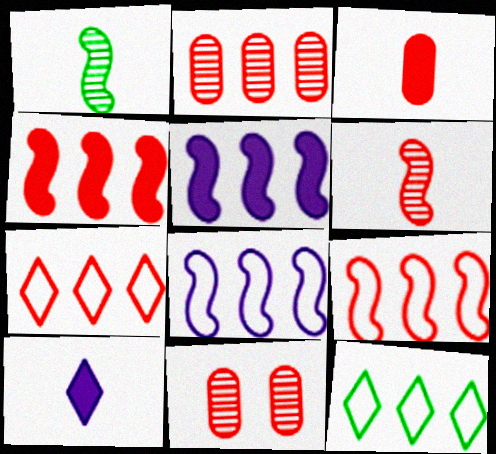[[2, 4, 7], 
[2, 5, 12]]